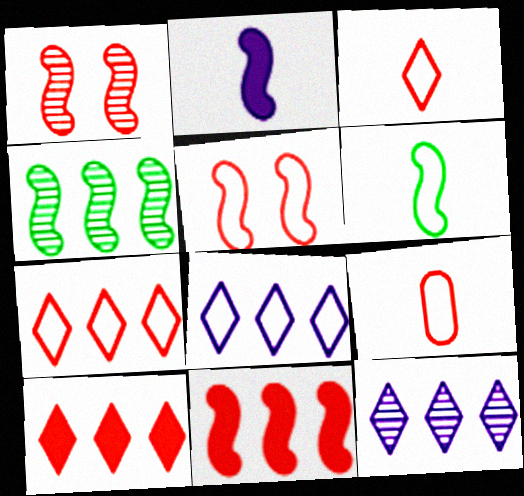[[1, 9, 10], 
[2, 4, 5], 
[5, 7, 9]]